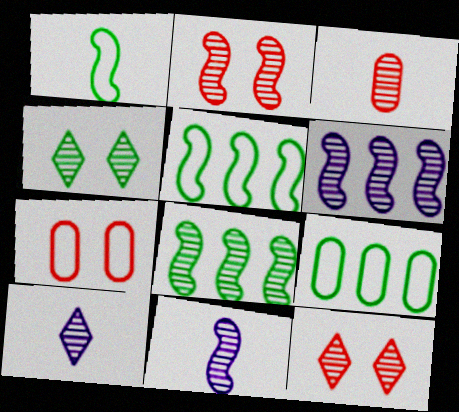[[2, 8, 11], 
[3, 4, 6]]